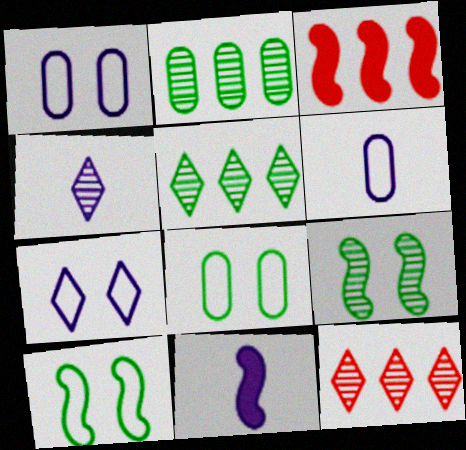[[3, 4, 8], 
[4, 6, 11], 
[8, 11, 12]]